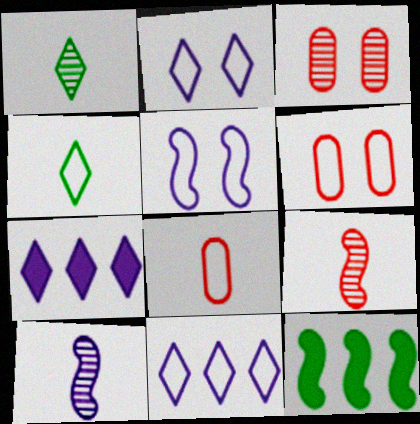[[5, 9, 12]]